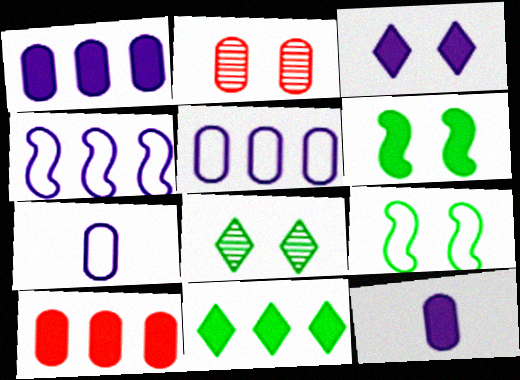[[2, 3, 9]]